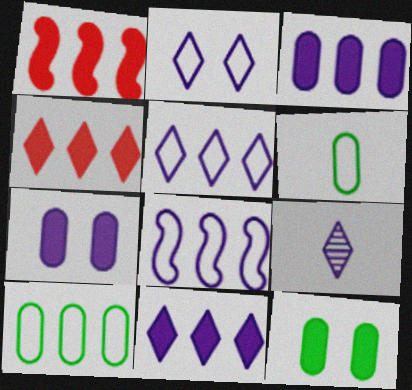[[2, 9, 11], 
[7, 8, 9]]